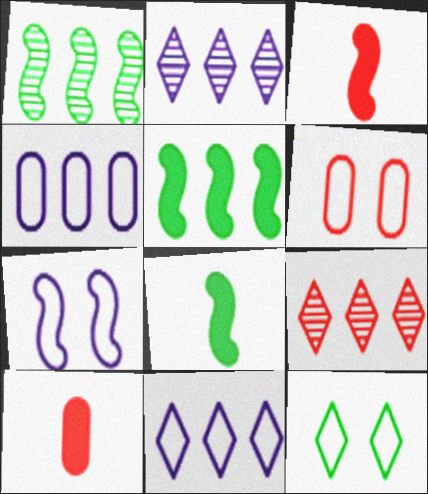[[1, 3, 7], 
[2, 6, 8], 
[3, 6, 9], 
[4, 5, 9], 
[6, 7, 12]]